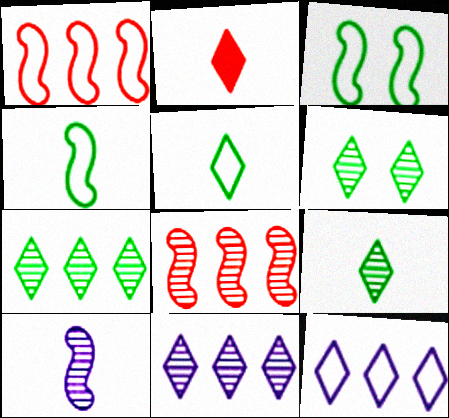[[2, 6, 12], 
[6, 7, 9]]